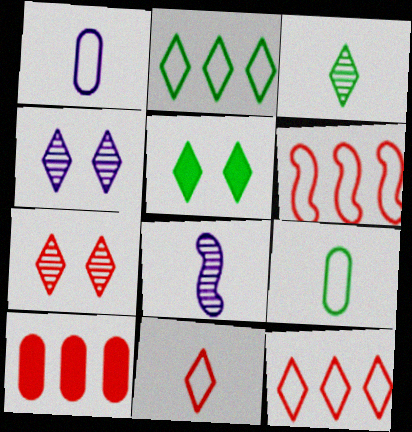[[2, 3, 5]]